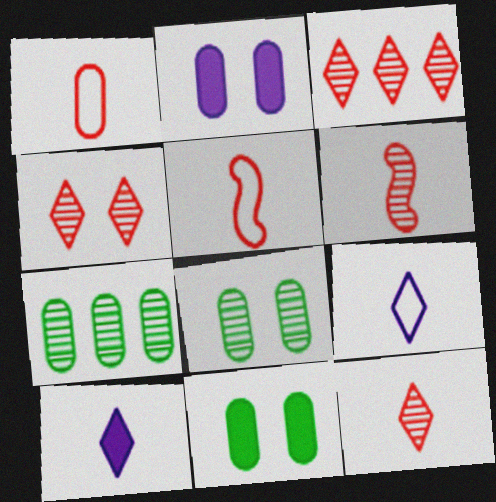[[1, 2, 7], 
[3, 4, 12]]